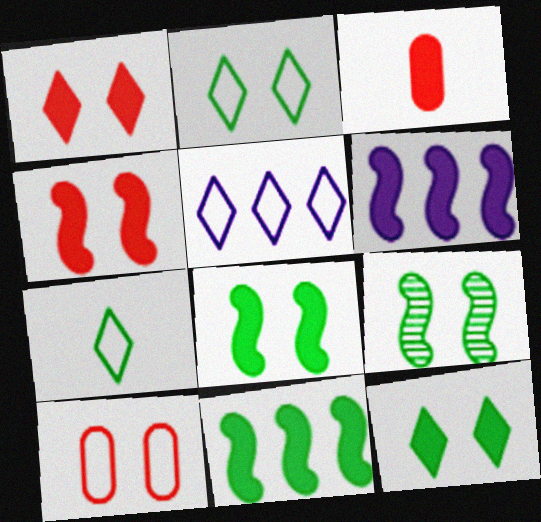[[3, 5, 9], 
[3, 6, 12]]